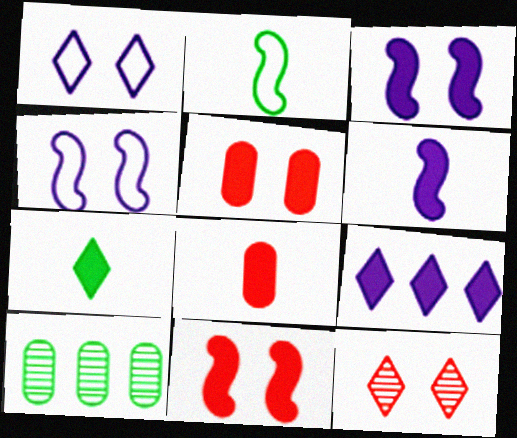[[6, 7, 8]]